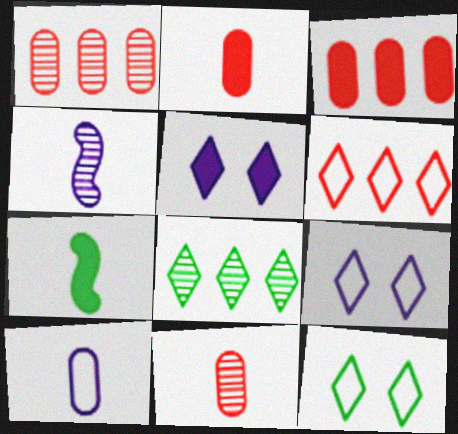[[1, 7, 9], 
[3, 4, 12], 
[3, 5, 7]]